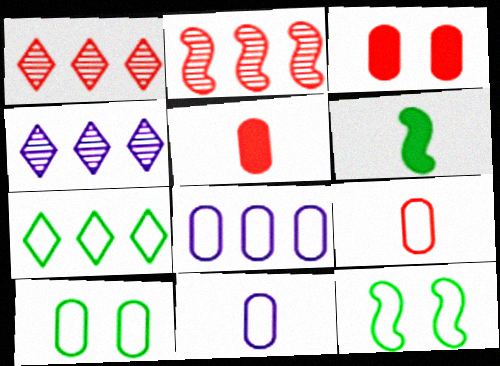[[4, 5, 12], 
[8, 9, 10]]